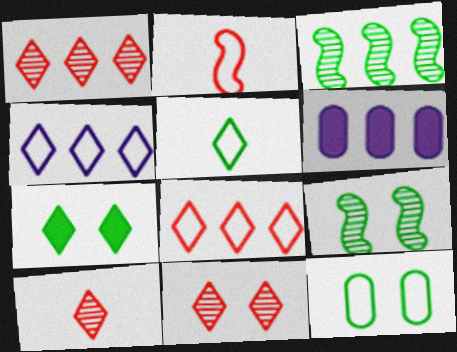[[1, 10, 11], 
[2, 4, 12], 
[3, 6, 8], 
[4, 7, 10], 
[7, 9, 12]]